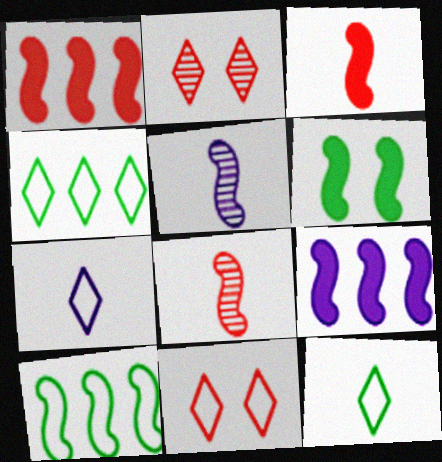[[3, 6, 9], 
[4, 7, 11]]